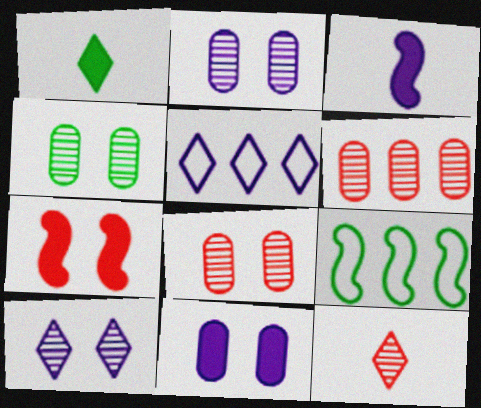[[1, 4, 9], 
[2, 3, 5], 
[2, 4, 8], 
[9, 11, 12]]